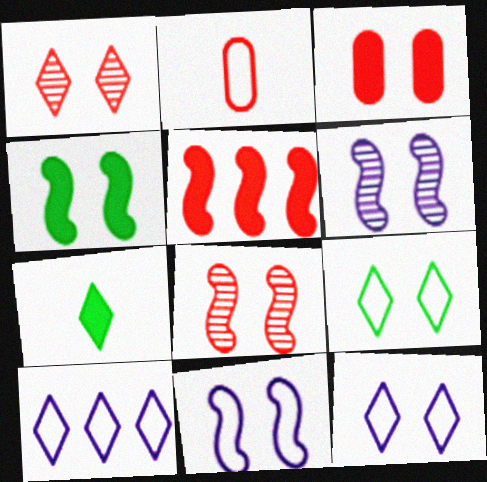[[1, 2, 5], 
[1, 7, 10], 
[3, 6, 9], 
[4, 8, 11]]